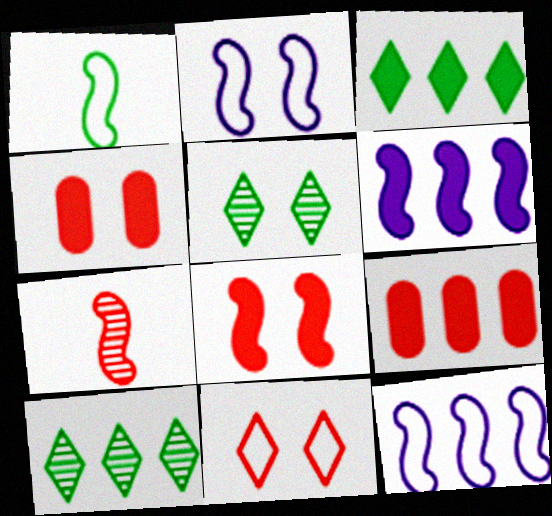[[2, 4, 5], 
[3, 6, 9], 
[7, 9, 11], 
[9, 10, 12]]